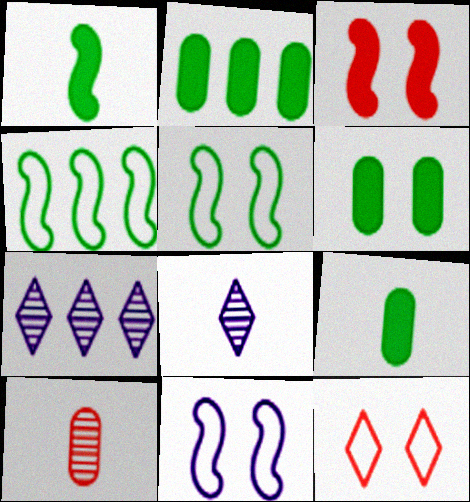[[2, 6, 9]]